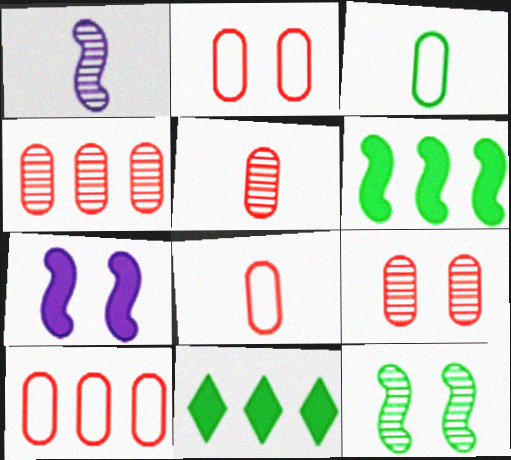[[1, 2, 11], 
[2, 8, 10], 
[3, 11, 12], 
[4, 5, 9]]